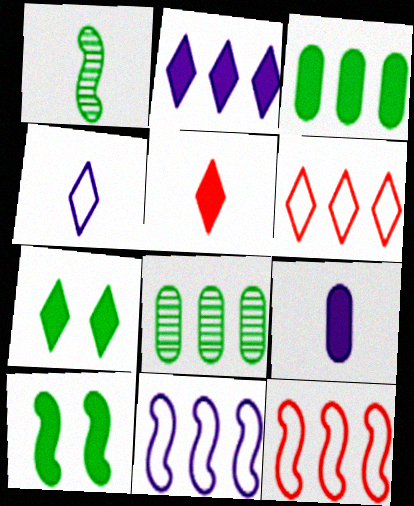[[2, 5, 7], 
[2, 8, 12]]